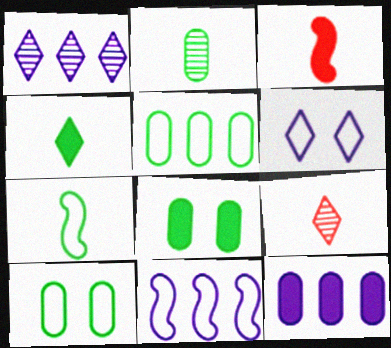[[1, 3, 10], 
[1, 11, 12], 
[2, 4, 7], 
[2, 5, 8], 
[8, 9, 11]]